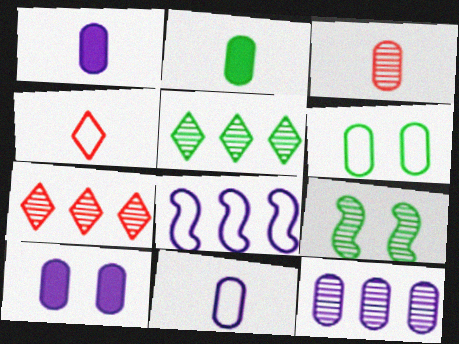[[2, 3, 11], 
[4, 6, 8], 
[10, 11, 12]]